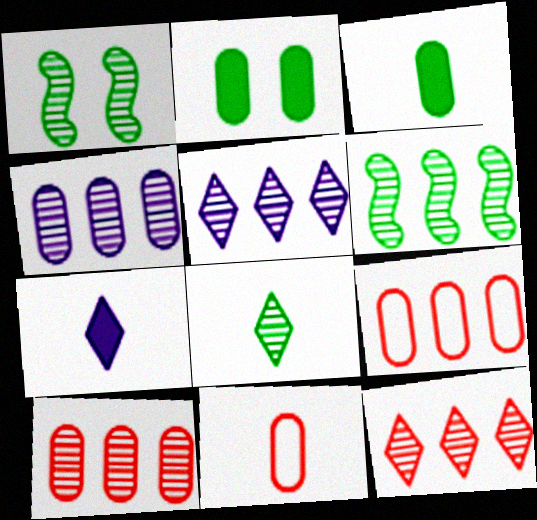[[1, 7, 9], 
[2, 4, 11], 
[4, 6, 12], 
[5, 6, 10]]